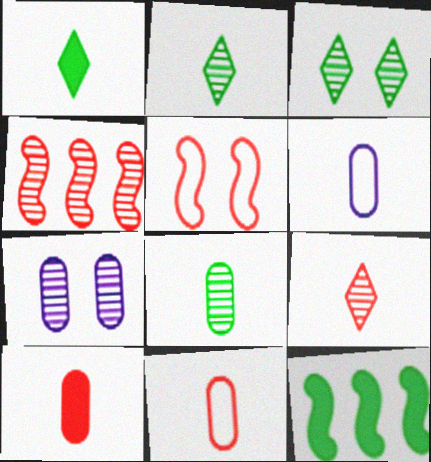[[2, 4, 7], 
[6, 8, 10]]